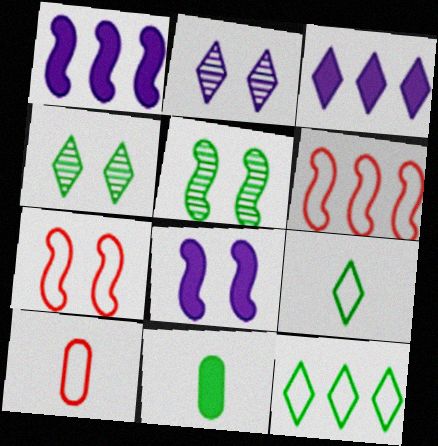[[1, 4, 10], 
[2, 6, 11], 
[3, 5, 10], 
[5, 7, 8], 
[5, 11, 12]]